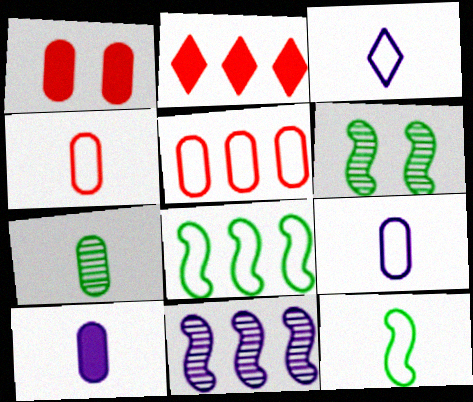[[2, 6, 9], 
[3, 4, 12], 
[4, 7, 10]]